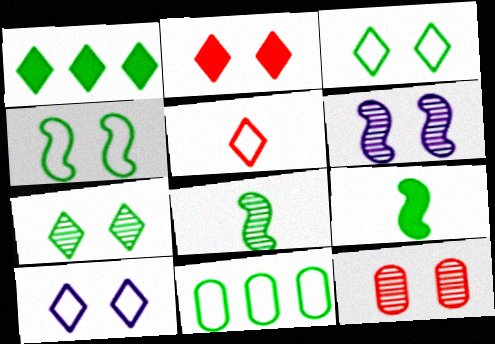[[2, 7, 10], 
[6, 7, 12], 
[7, 9, 11]]